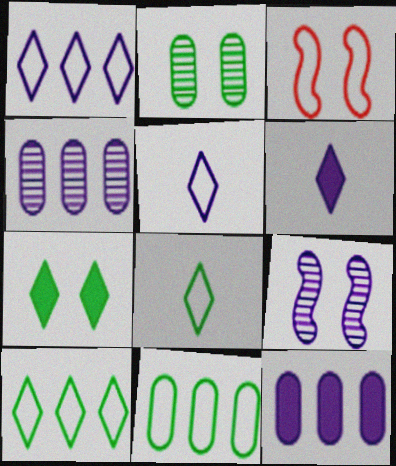[[3, 5, 11], 
[5, 9, 12]]